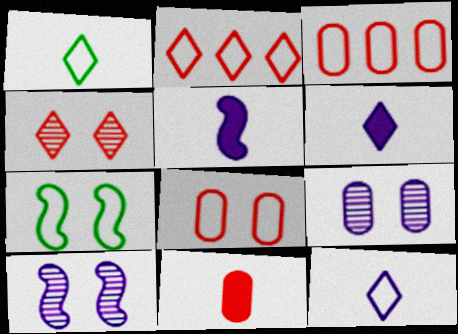[[3, 7, 12]]